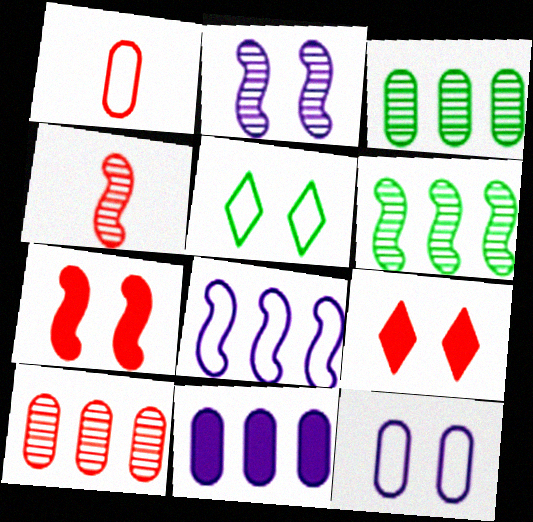[[1, 5, 8], 
[2, 4, 6], 
[4, 5, 11]]